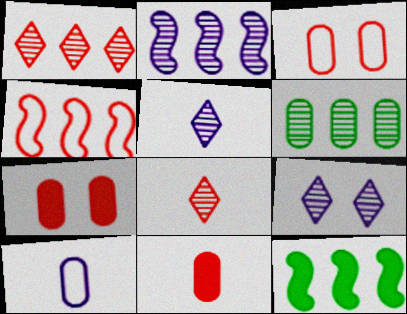[[1, 2, 6], 
[2, 4, 12], 
[3, 5, 12], 
[4, 7, 8], 
[6, 7, 10]]